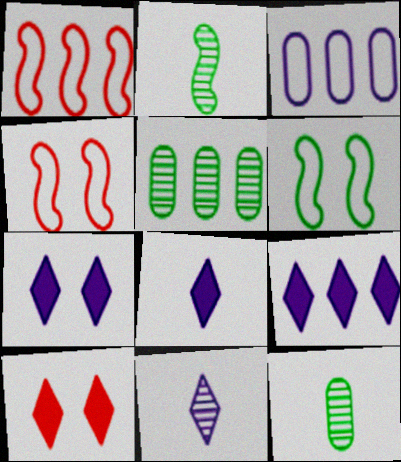[[1, 5, 9], 
[1, 7, 12], 
[2, 3, 10], 
[4, 5, 8], 
[4, 9, 12], 
[7, 8, 9]]